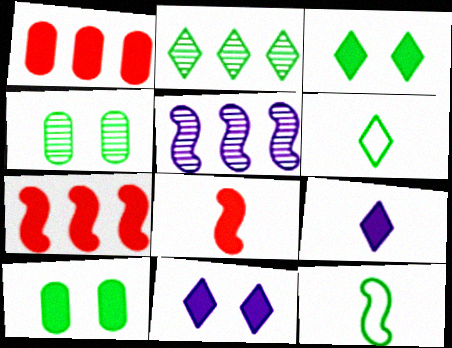[[2, 3, 6], 
[2, 10, 12], 
[7, 9, 10]]